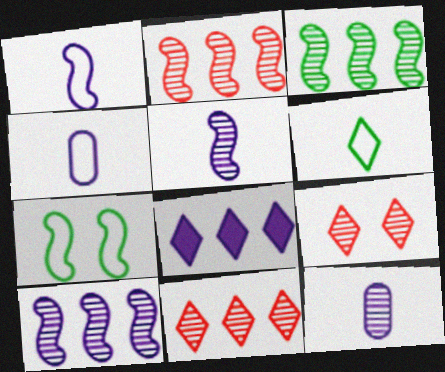[[2, 3, 10], 
[3, 9, 12], 
[6, 8, 9]]